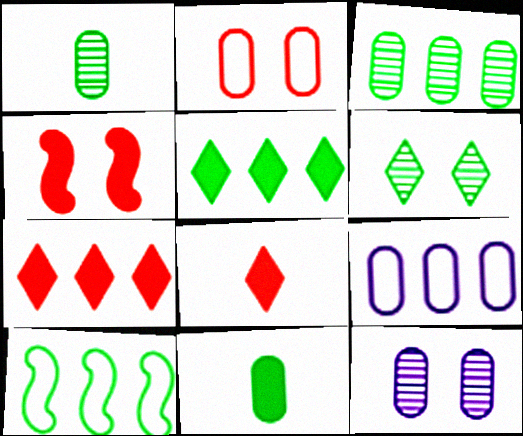[[3, 5, 10], 
[6, 10, 11], 
[8, 10, 12]]